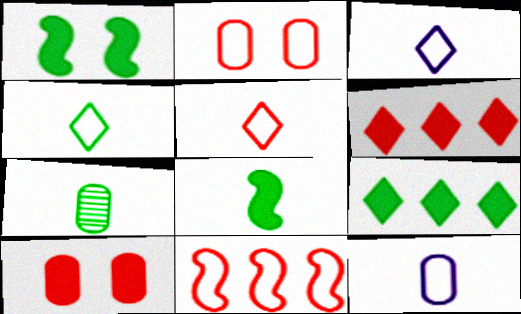[[2, 5, 11], 
[3, 4, 5], 
[4, 7, 8]]